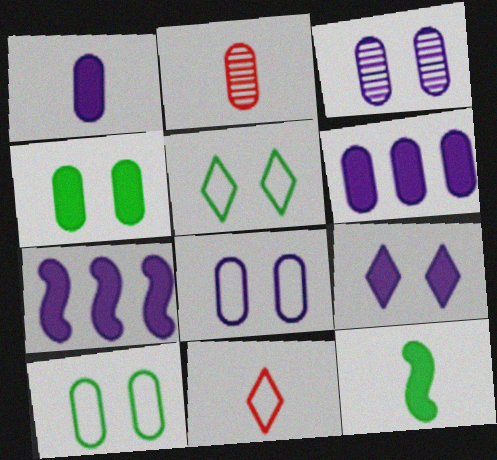[[1, 7, 9], 
[2, 5, 7], 
[2, 6, 10]]